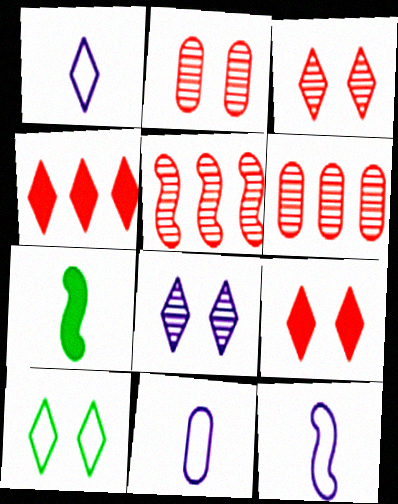[[1, 11, 12], 
[8, 9, 10]]